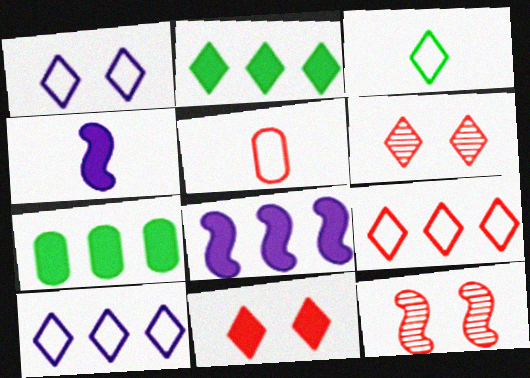[[1, 3, 9], 
[4, 7, 11]]